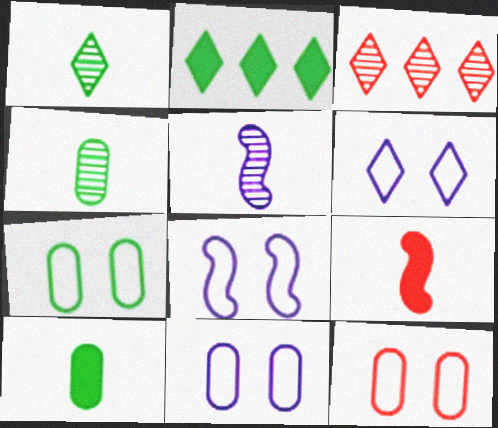[[2, 5, 12], 
[3, 8, 10], 
[3, 9, 12], 
[6, 8, 11], 
[7, 11, 12]]